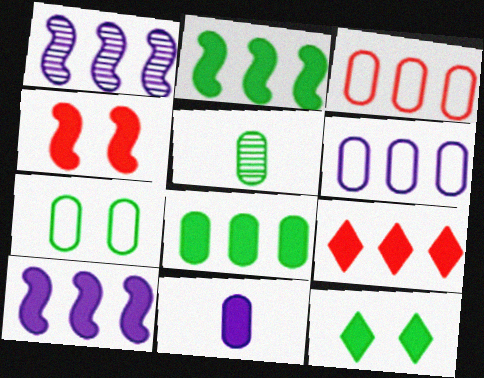[[5, 7, 8], 
[8, 9, 10]]